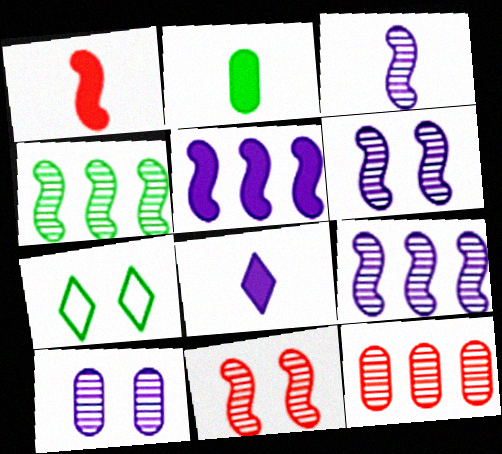[[1, 2, 8], 
[2, 4, 7], 
[3, 4, 11], 
[3, 6, 9]]